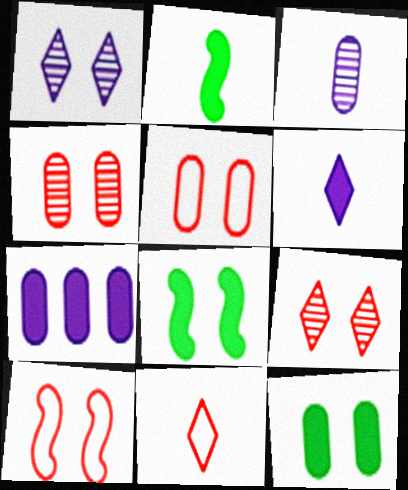[[1, 5, 8], 
[1, 10, 12], 
[2, 3, 11]]